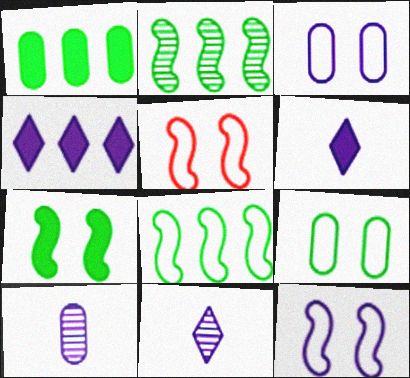[[1, 5, 11], 
[4, 10, 12]]